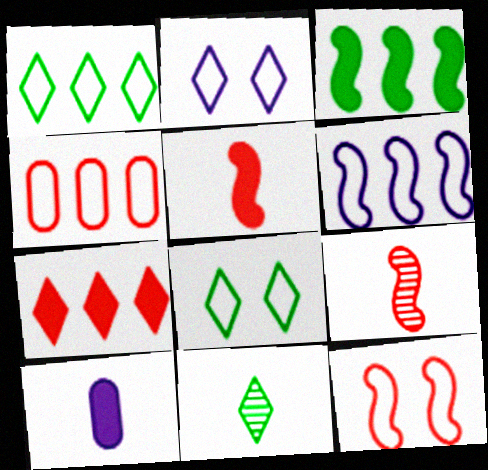[[1, 4, 6], 
[2, 7, 11]]